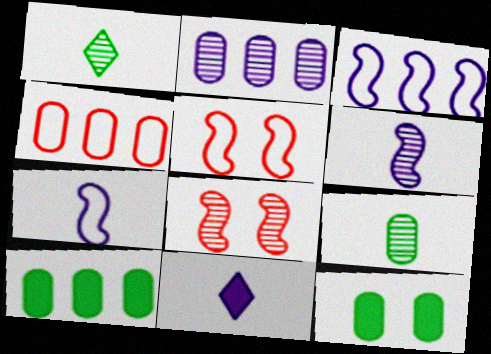[[1, 2, 8], 
[2, 4, 10]]